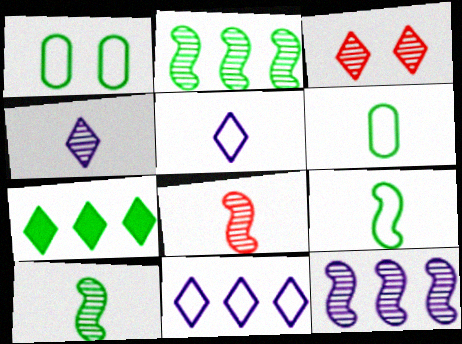[[1, 7, 10], 
[3, 5, 7]]